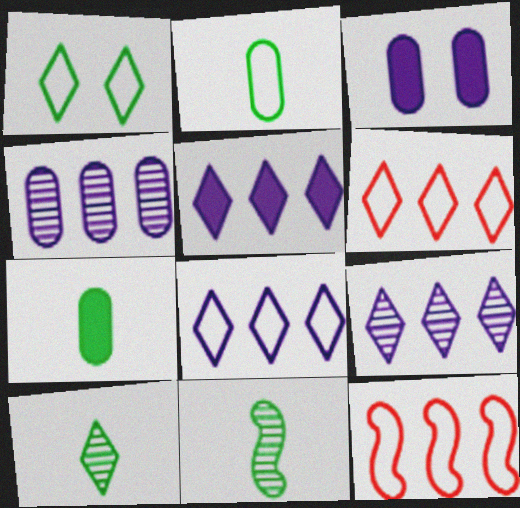[[3, 6, 11], 
[3, 10, 12], 
[5, 8, 9]]